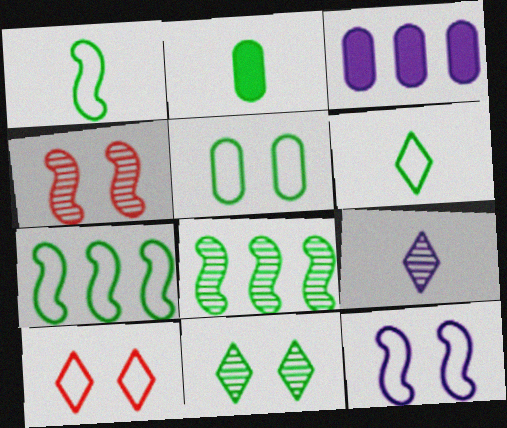[[2, 7, 11], 
[3, 4, 6], 
[3, 9, 12], 
[5, 6, 7], 
[5, 10, 12]]